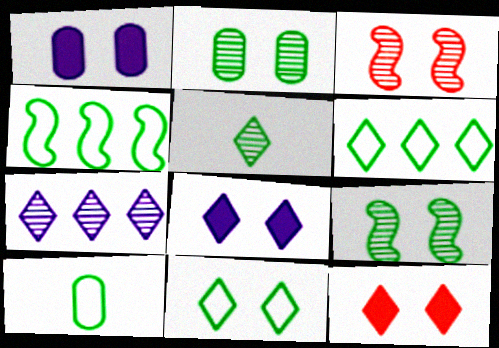[[1, 3, 11], 
[4, 10, 11]]